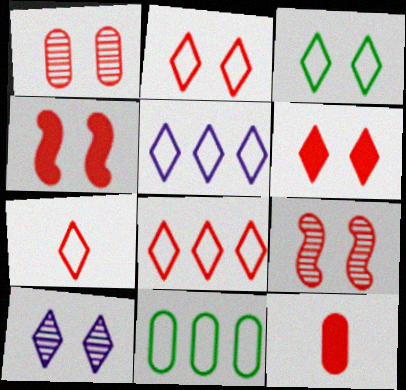[[1, 2, 4], 
[2, 7, 8], 
[3, 5, 7], 
[3, 6, 10], 
[8, 9, 12]]